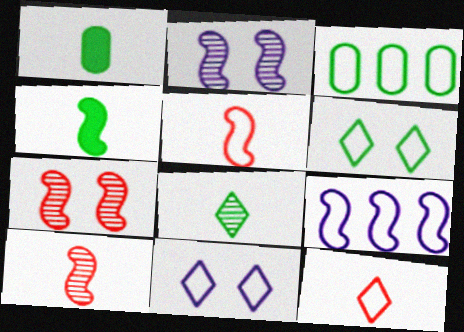[[3, 5, 11], 
[4, 7, 9]]